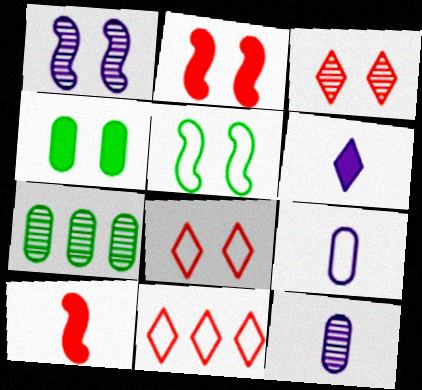[[1, 2, 5], 
[1, 4, 8], 
[5, 9, 11]]